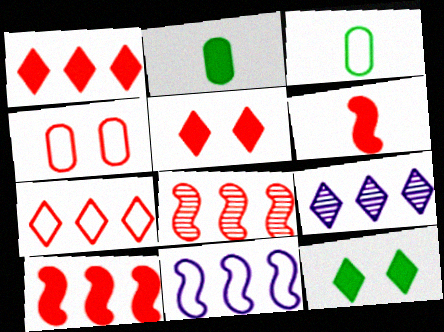[]